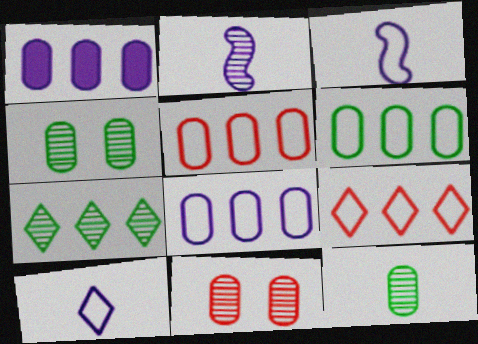[[2, 7, 11], 
[5, 6, 8]]